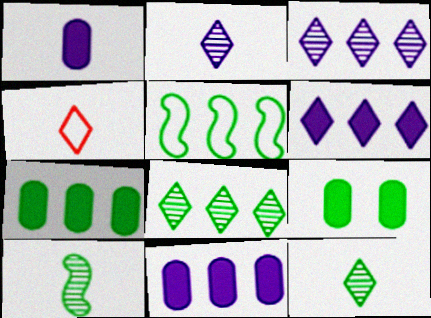[[1, 4, 10], 
[5, 7, 8], 
[5, 9, 12]]